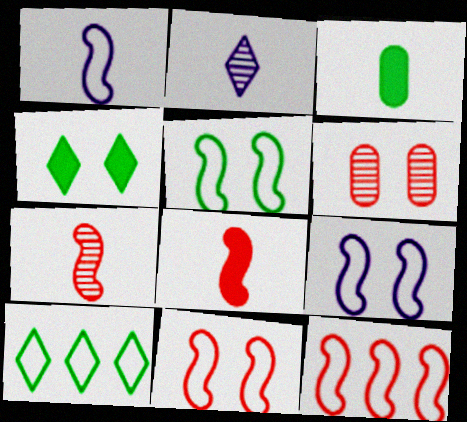[[1, 5, 12], 
[4, 6, 9], 
[5, 9, 11]]